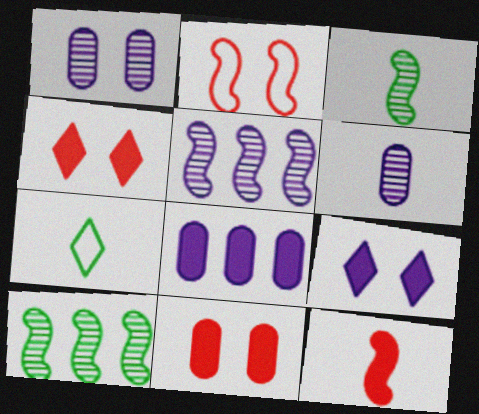[[5, 7, 11], 
[6, 7, 12]]